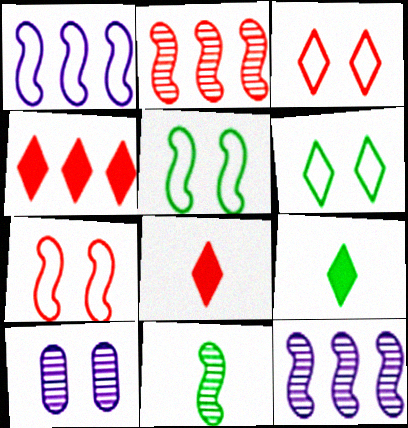[]